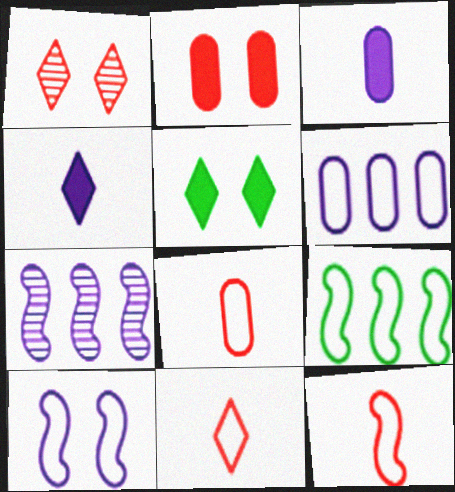[[1, 3, 9], 
[5, 7, 8], 
[8, 11, 12], 
[9, 10, 12]]